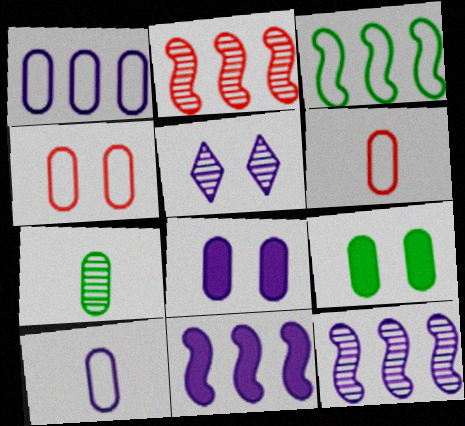[[2, 3, 11], 
[2, 5, 7], 
[5, 10, 11]]